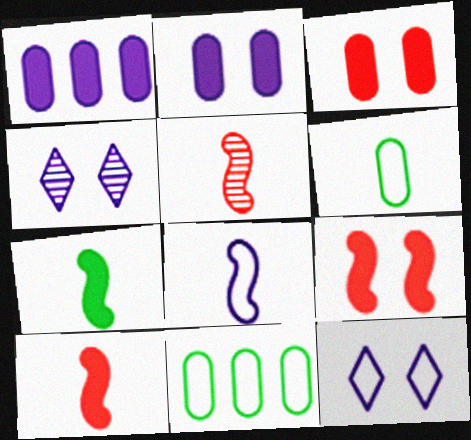[[1, 4, 8], 
[4, 10, 11], 
[5, 7, 8]]